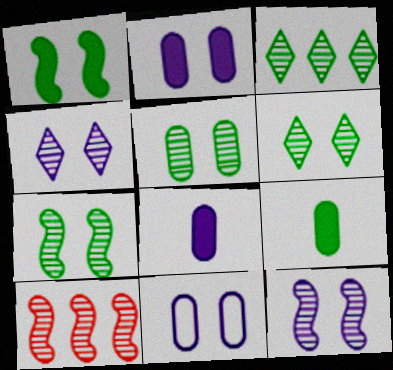[[5, 6, 7]]